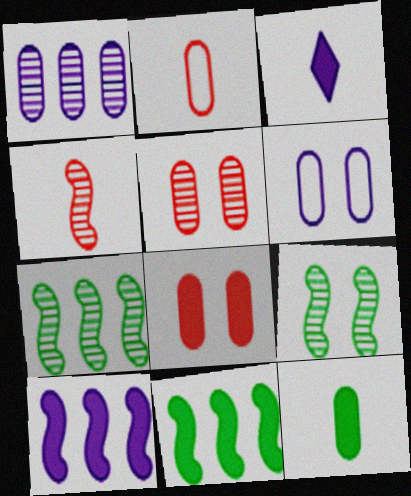[[3, 8, 11]]